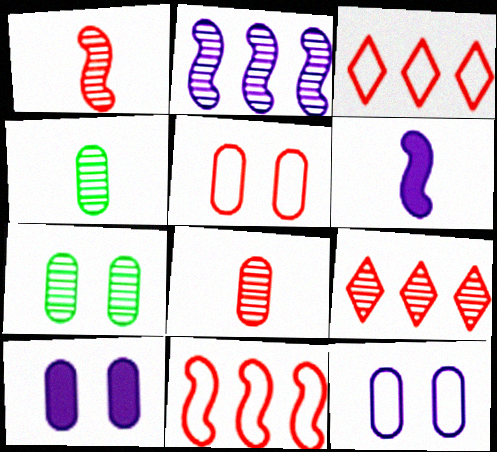[[3, 6, 7], 
[5, 7, 10]]